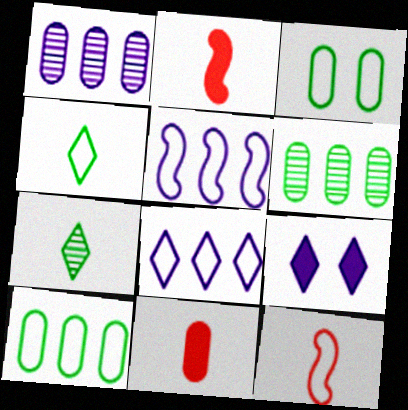[[1, 3, 11], 
[3, 8, 12], 
[6, 9, 12]]